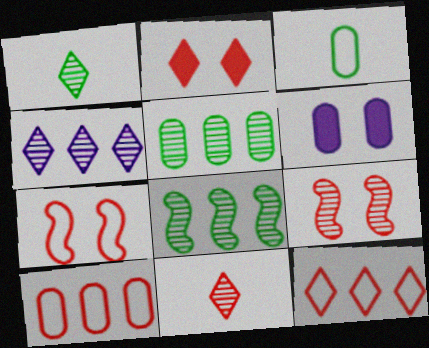[[2, 11, 12]]